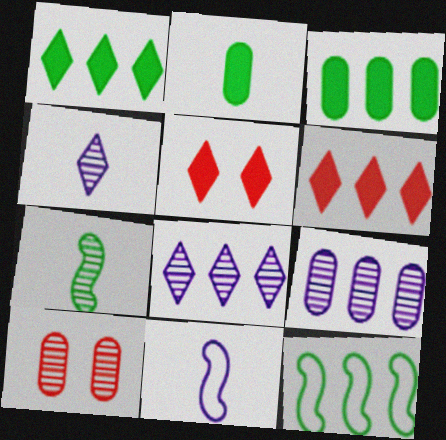[[1, 10, 11], 
[6, 9, 12], 
[7, 8, 10]]